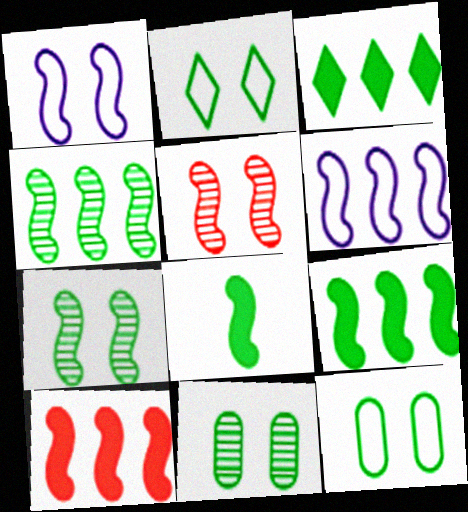[[4, 6, 10], 
[5, 6, 8]]